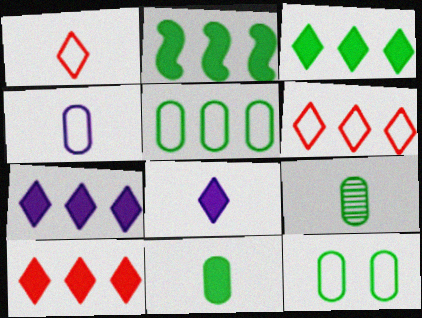[[3, 7, 10]]